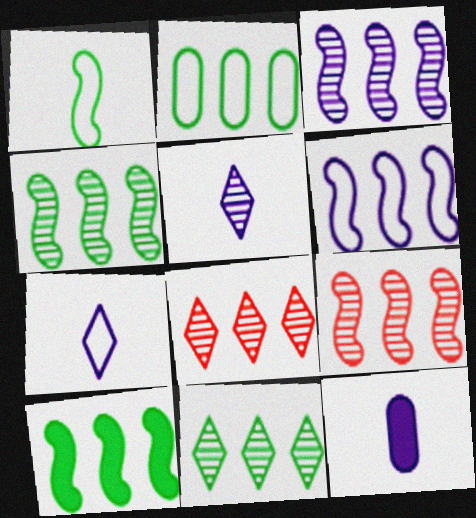[[2, 10, 11], 
[3, 4, 9], 
[6, 9, 10]]